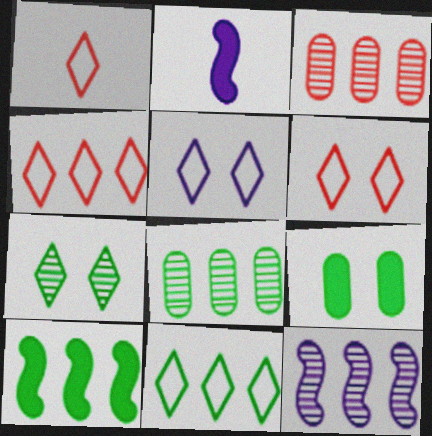[[1, 4, 6], 
[1, 5, 11], 
[1, 9, 12], 
[2, 6, 8], 
[8, 10, 11]]